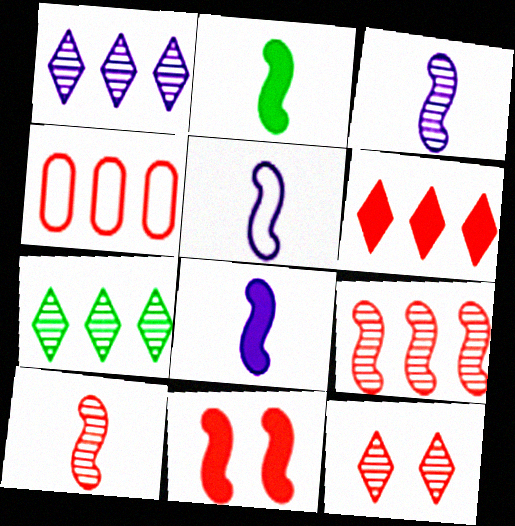[[2, 5, 10], 
[3, 5, 8], 
[4, 6, 9]]